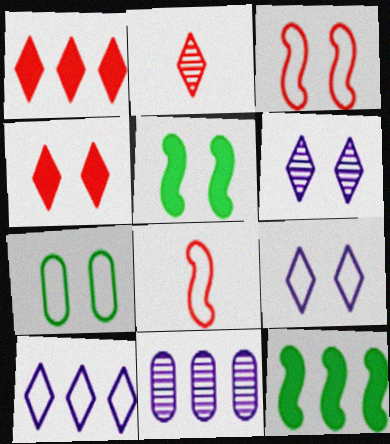[[3, 7, 9], 
[7, 8, 10]]